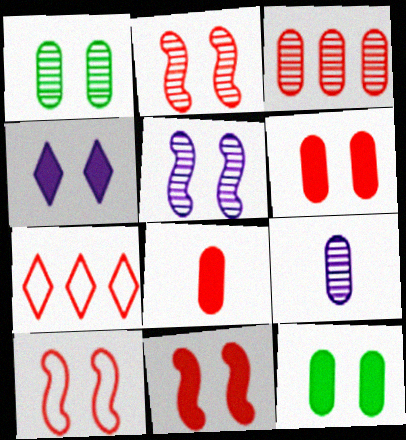[[1, 3, 9], 
[1, 4, 10], 
[2, 7, 8], 
[2, 10, 11], 
[4, 11, 12]]